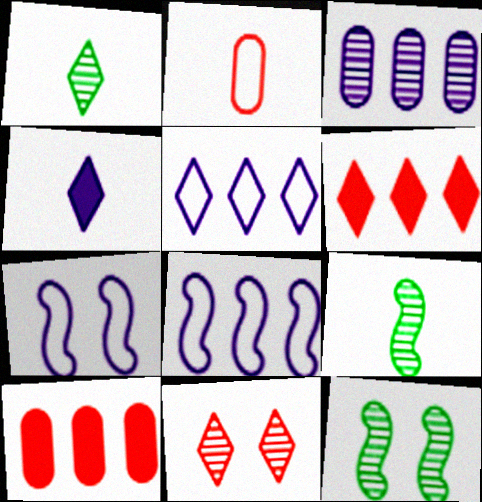[[1, 7, 10], 
[2, 4, 9], 
[3, 4, 7], 
[3, 9, 11]]